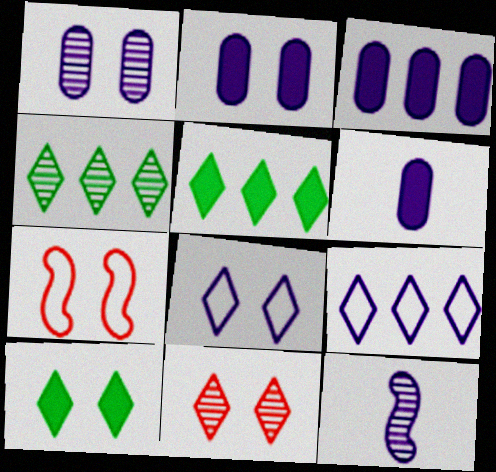[[1, 7, 10], 
[2, 3, 6], 
[2, 9, 12], 
[3, 8, 12], 
[4, 6, 7], 
[8, 10, 11]]